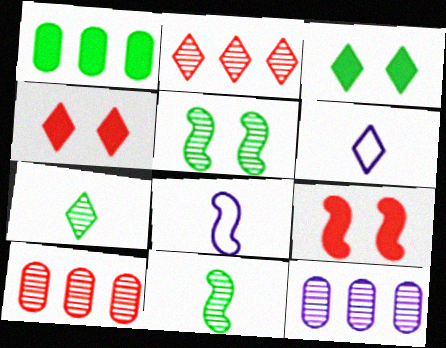[[2, 3, 6], 
[3, 8, 10]]